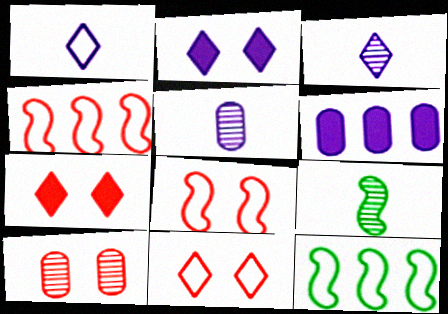[[5, 7, 12], 
[6, 9, 11], 
[7, 8, 10]]